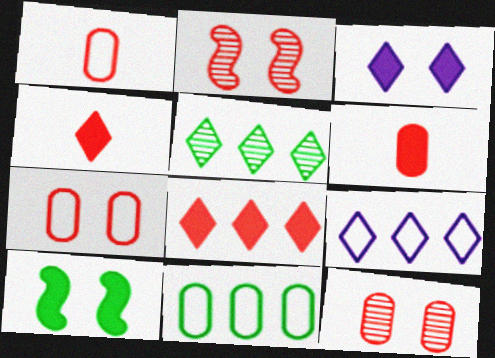[[1, 2, 8], 
[5, 8, 9]]